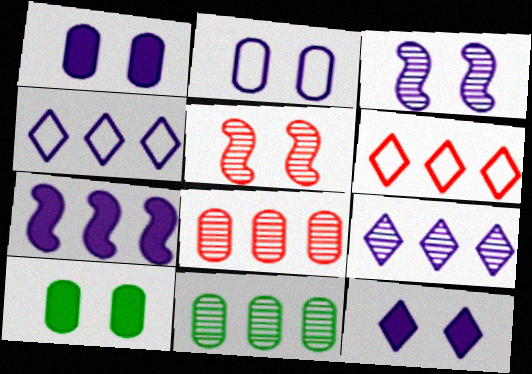[[2, 3, 12], 
[6, 7, 11]]